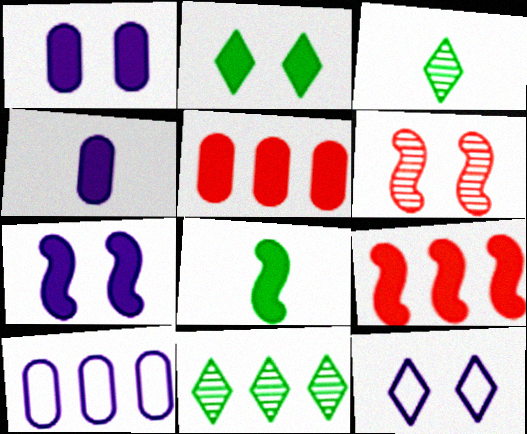[[2, 4, 9], 
[7, 8, 9], 
[9, 10, 11]]